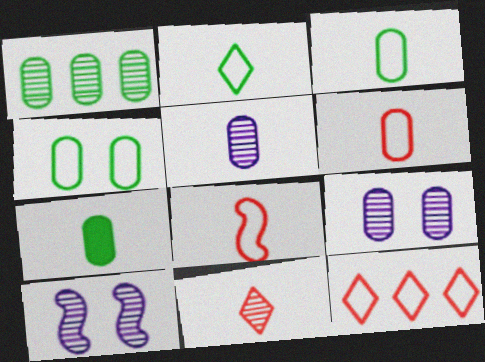[[1, 4, 7], 
[1, 10, 11], 
[5, 6, 7], 
[7, 10, 12]]